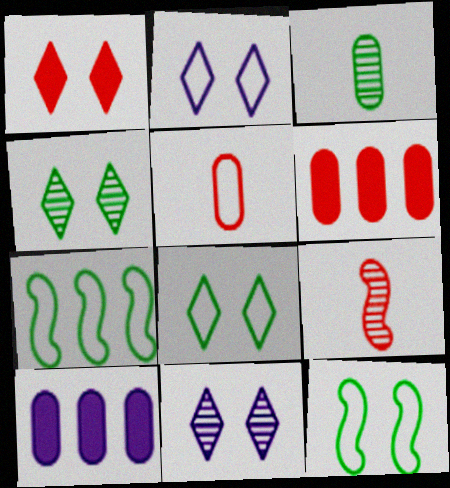[[1, 2, 4], 
[1, 8, 11], 
[2, 5, 7], 
[8, 9, 10]]